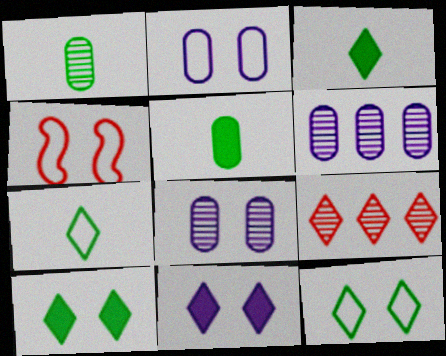[[2, 4, 12], 
[3, 4, 6], 
[4, 8, 10], 
[7, 9, 11]]